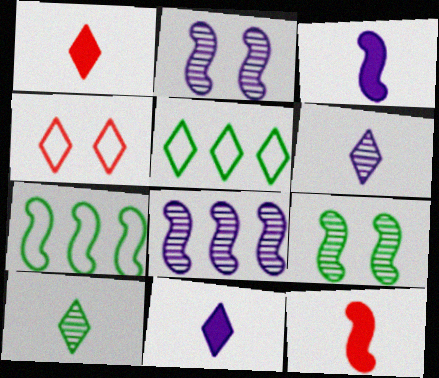[[2, 7, 12]]